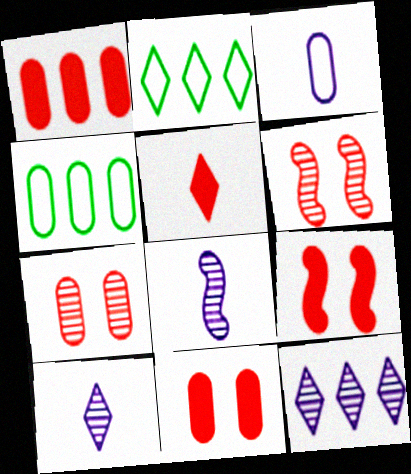[[1, 5, 9], 
[2, 8, 11], 
[4, 9, 10]]